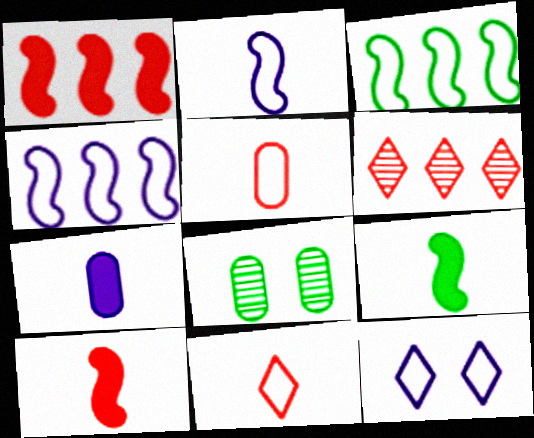[[3, 5, 12]]